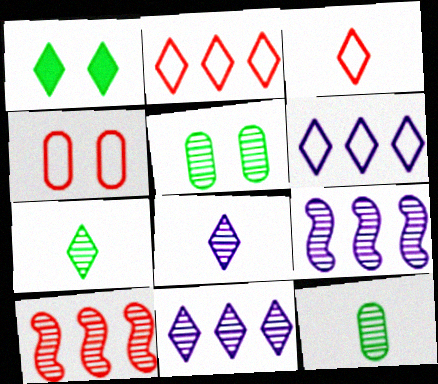[[1, 2, 8], 
[1, 3, 11], 
[5, 8, 10]]